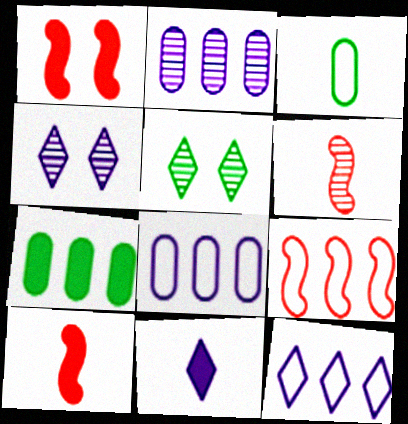[[1, 6, 9], 
[1, 7, 11], 
[2, 5, 6], 
[3, 6, 11], 
[4, 11, 12], 
[5, 8, 10]]